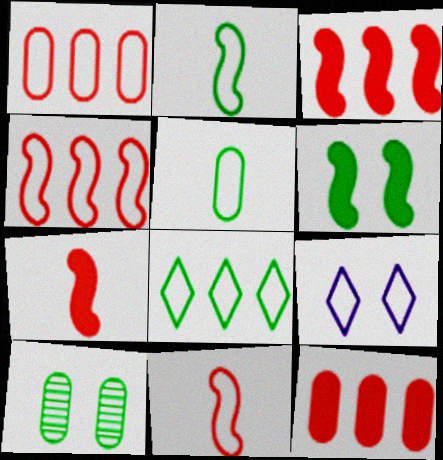[[1, 2, 9], 
[4, 5, 9]]